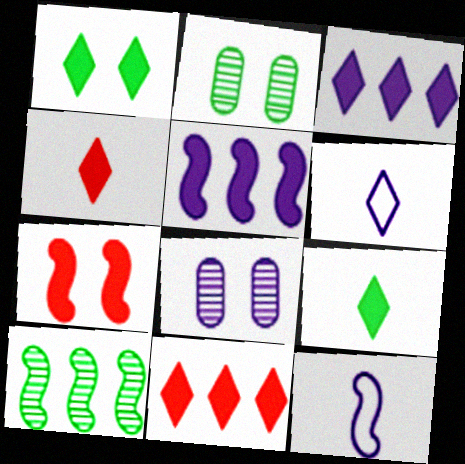[[1, 3, 4], 
[2, 11, 12], 
[3, 8, 12], 
[5, 6, 8], 
[7, 10, 12]]